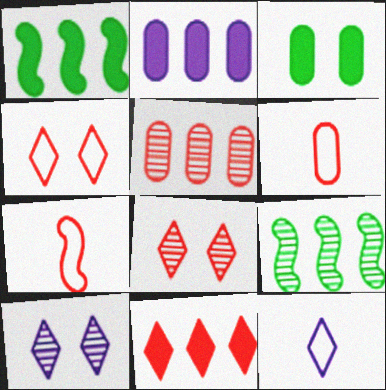[[1, 2, 11], 
[1, 6, 10]]